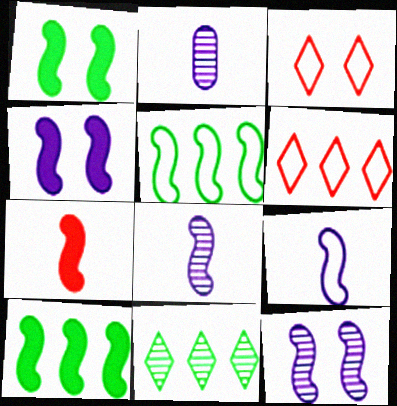[[1, 2, 6], 
[2, 3, 10], 
[4, 7, 10], 
[5, 7, 12]]